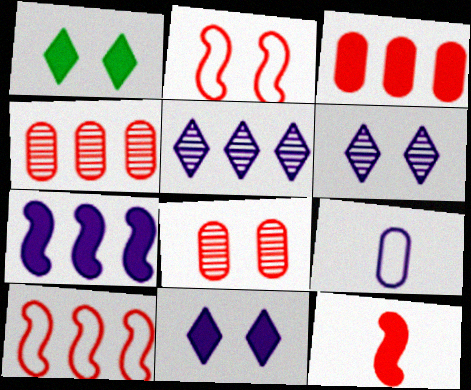[[6, 7, 9]]